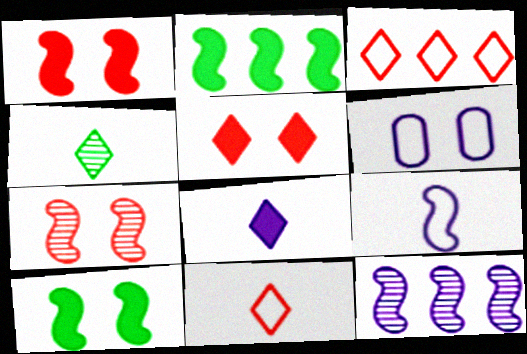[[2, 7, 9], 
[4, 8, 11], 
[6, 8, 12]]